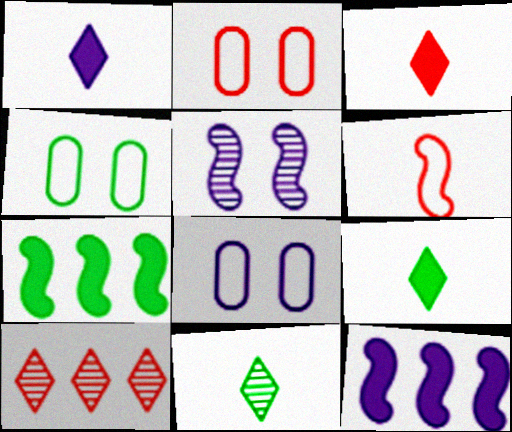[[1, 3, 9], 
[2, 4, 8], 
[2, 11, 12], 
[4, 7, 11], 
[5, 6, 7]]